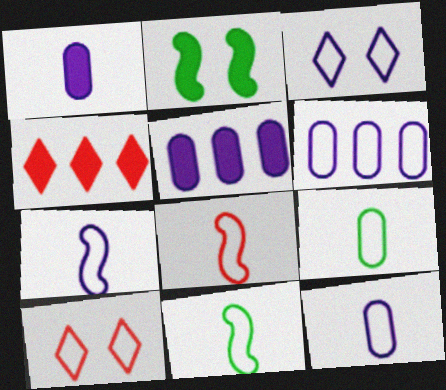[[1, 2, 4], 
[3, 6, 7], 
[6, 10, 11], 
[7, 8, 11]]